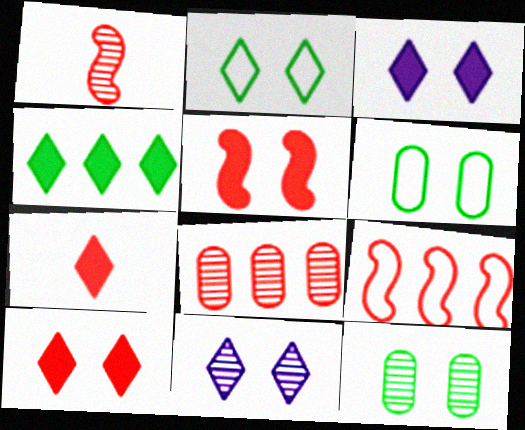[[1, 5, 9], 
[2, 10, 11], 
[3, 4, 7], 
[5, 6, 11]]